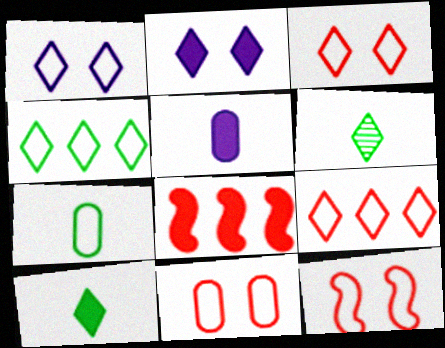[[2, 6, 9], 
[3, 11, 12]]